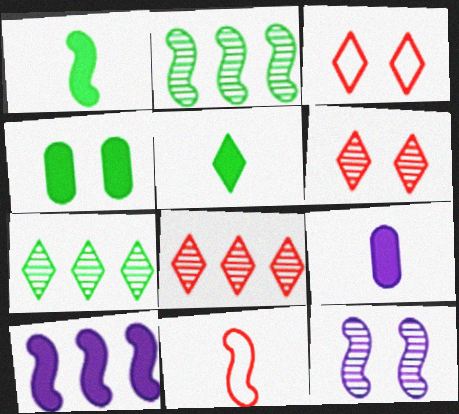[[2, 3, 9], 
[3, 4, 12]]